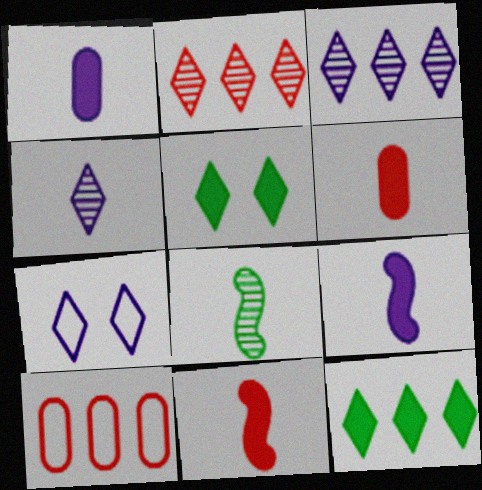[]